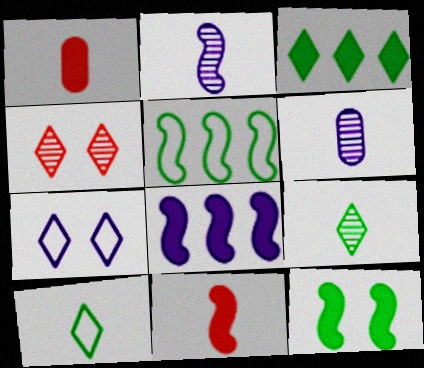[[1, 2, 10], 
[6, 7, 8], 
[6, 10, 11], 
[8, 11, 12]]